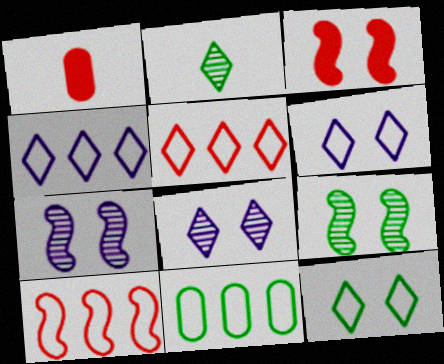[[1, 4, 9], 
[4, 10, 11]]